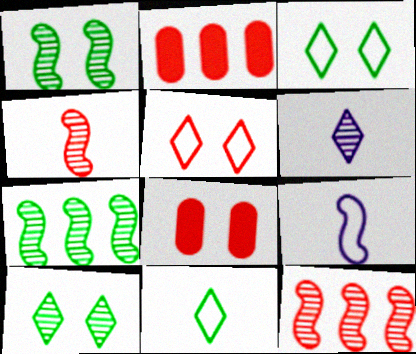[[2, 4, 5], 
[2, 9, 10]]